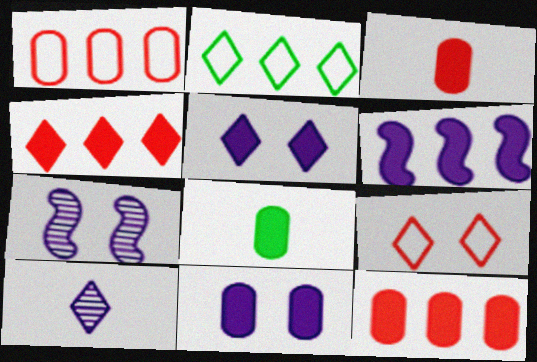[[2, 3, 7], 
[8, 11, 12]]